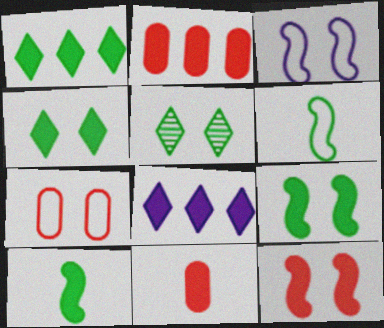[[8, 9, 11]]